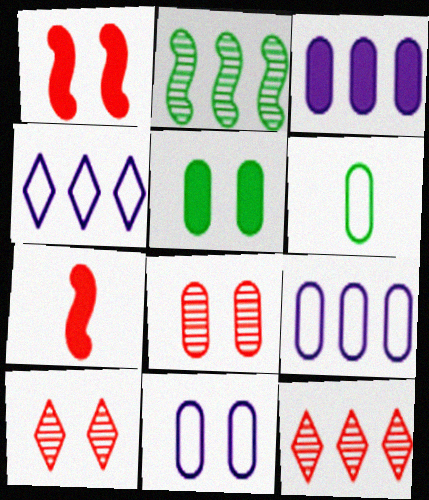[[3, 6, 8], 
[5, 8, 11]]